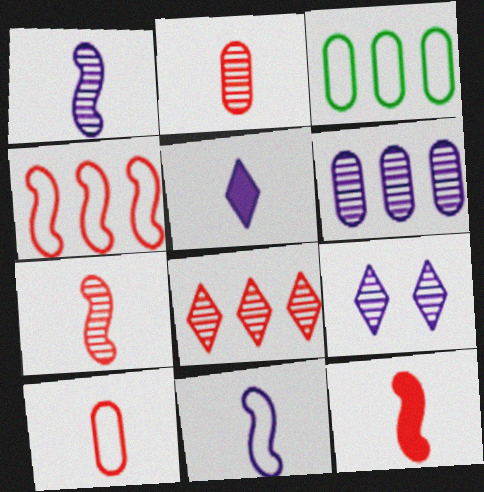[[1, 6, 9], 
[3, 9, 12]]